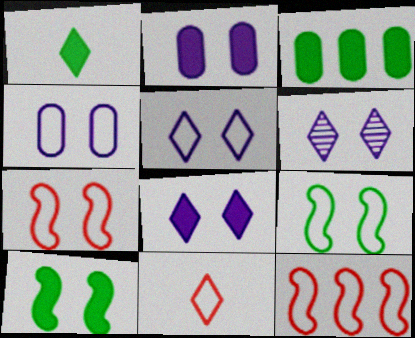[[1, 3, 10], 
[5, 6, 8]]